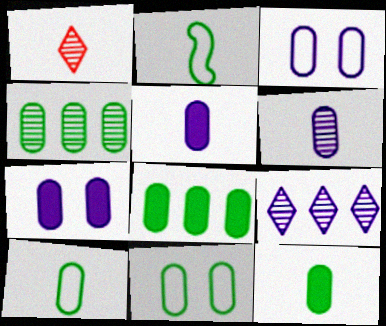[[1, 2, 5], 
[4, 11, 12]]